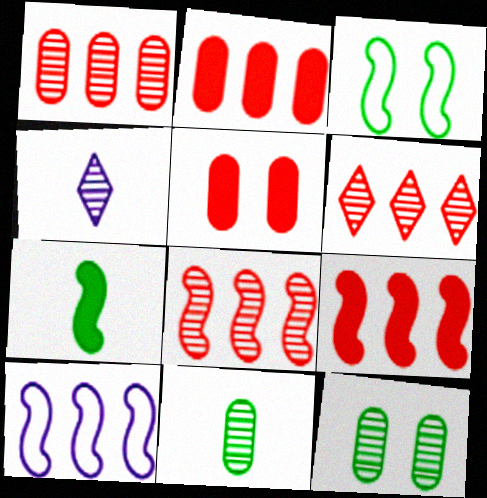[[1, 6, 8], 
[2, 3, 4], 
[4, 8, 12]]